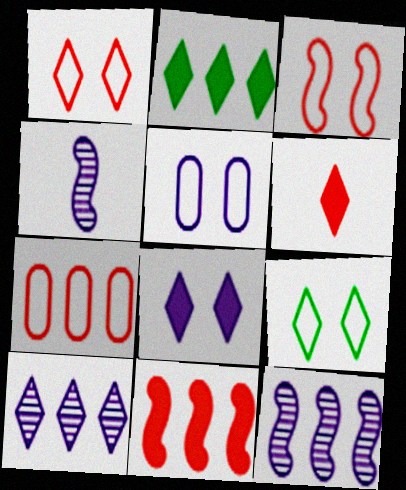[[2, 6, 8], 
[2, 7, 12], 
[3, 5, 9], 
[6, 9, 10]]